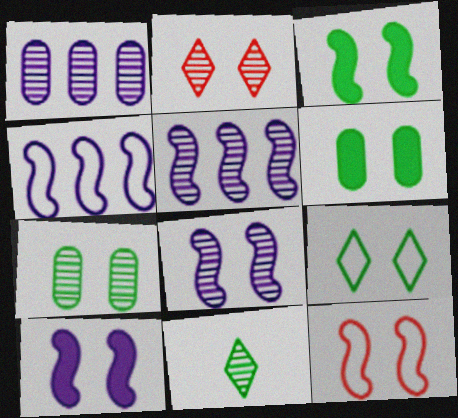[[2, 7, 8], 
[3, 7, 9], 
[3, 8, 12]]